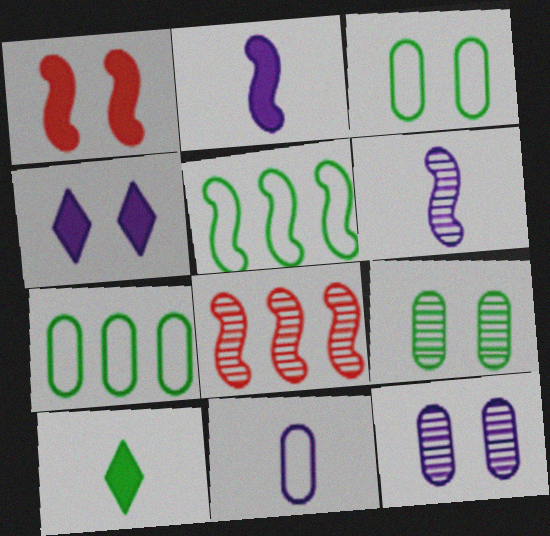[[1, 5, 6], 
[5, 9, 10]]